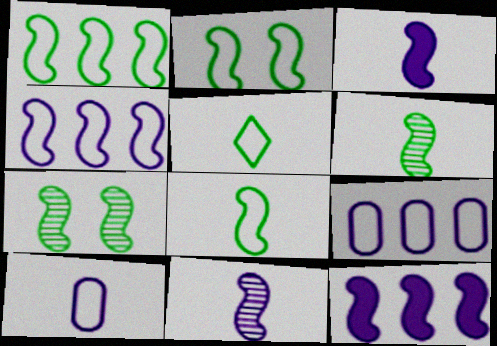[[1, 2, 8]]